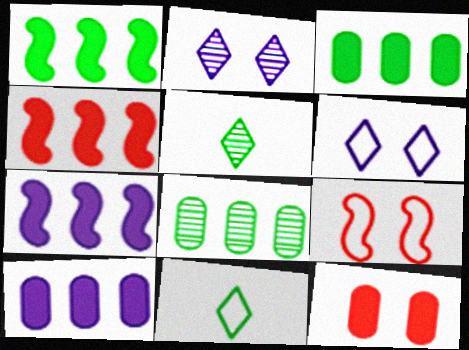[[1, 4, 7], 
[5, 9, 10]]